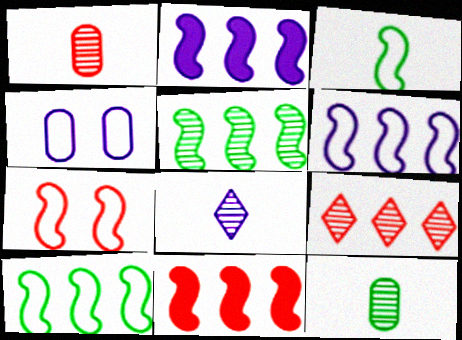[[2, 4, 8], 
[3, 6, 7], 
[5, 6, 11]]